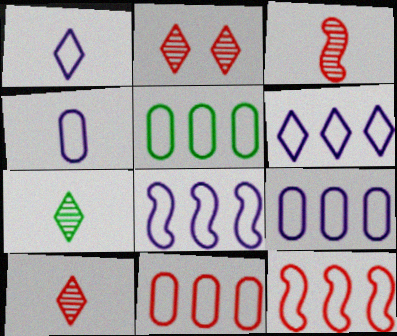[[5, 6, 12], 
[5, 9, 11], 
[6, 8, 9]]